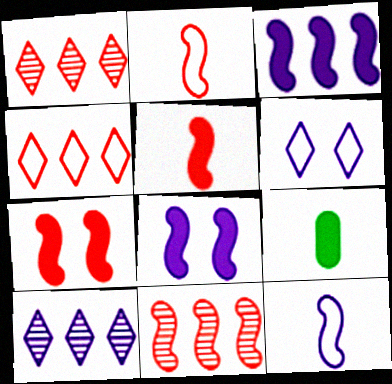[[2, 7, 11], 
[6, 9, 11]]